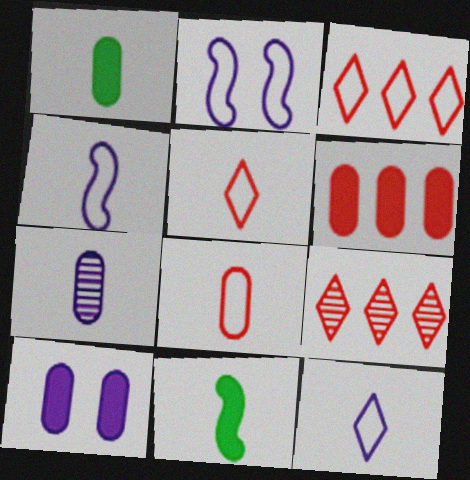[[1, 2, 9], 
[1, 6, 10], 
[1, 7, 8], 
[5, 7, 11]]